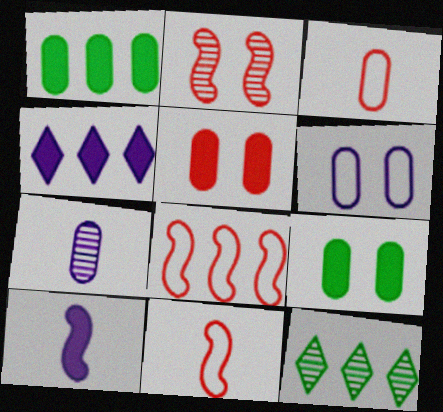[[2, 7, 12]]